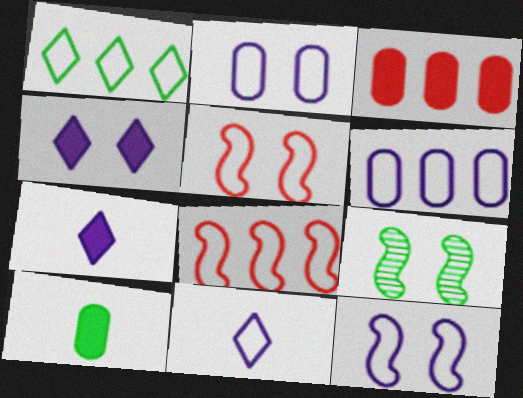[[1, 6, 8], 
[1, 9, 10], 
[3, 9, 11], 
[6, 11, 12]]